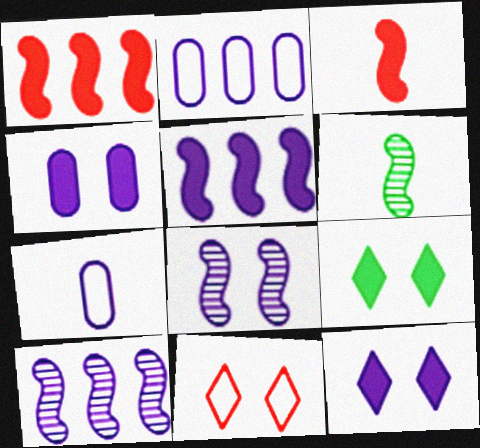[[7, 10, 12]]